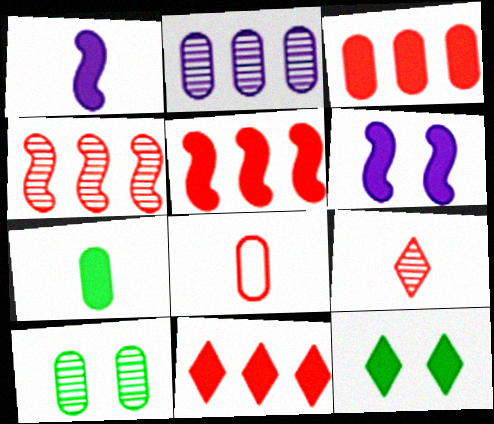[[1, 3, 12], 
[3, 5, 11], 
[6, 7, 11]]